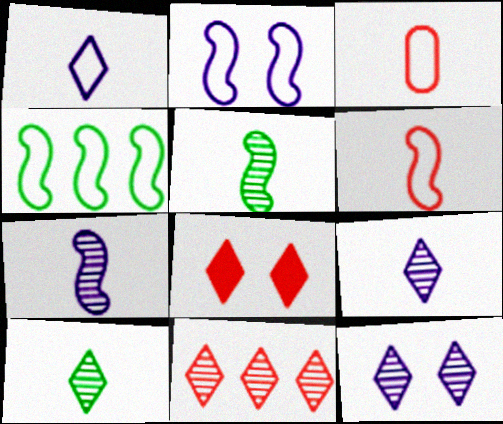[[2, 4, 6], 
[10, 11, 12]]